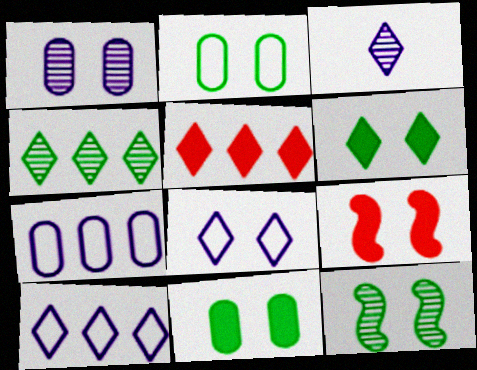[[2, 6, 12], 
[4, 5, 10]]